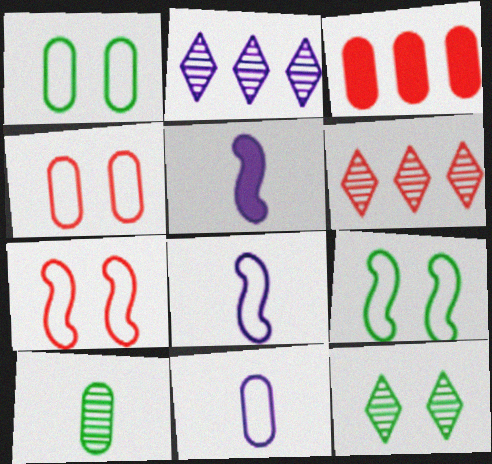[[1, 5, 6], 
[3, 8, 12]]